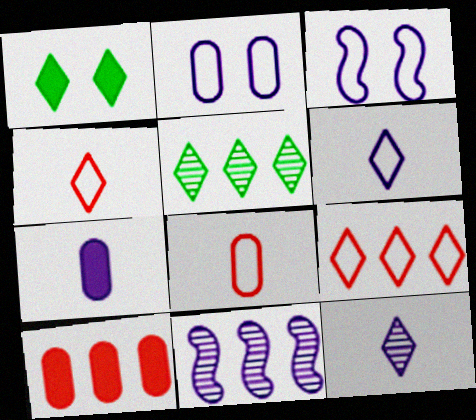[[1, 8, 11], 
[1, 9, 12]]